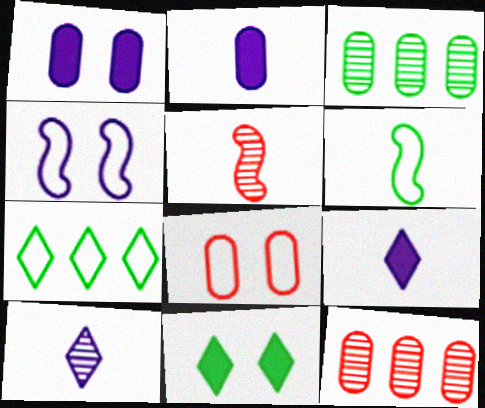[[1, 5, 7], 
[2, 3, 8], 
[3, 6, 11]]